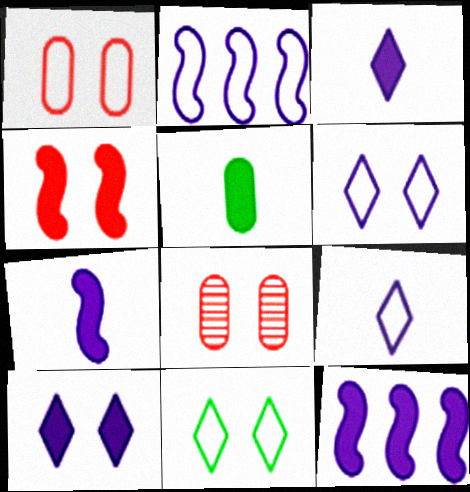[]